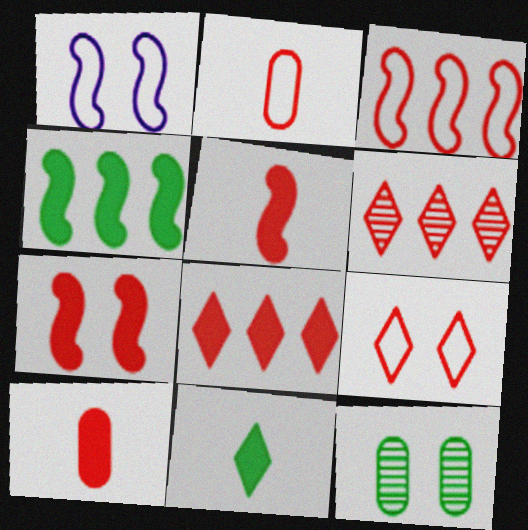[[2, 3, 9], 
[2, 6, 7], 
[7, 8, 10]]